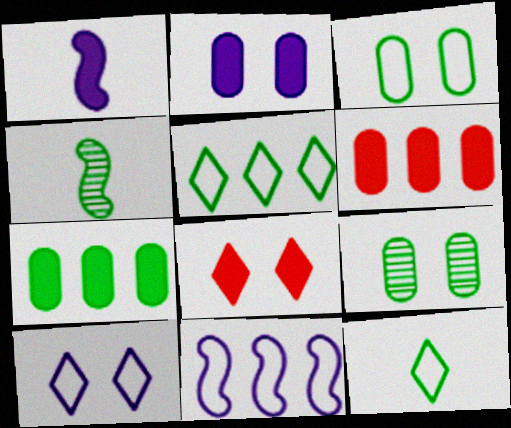[[1, 7, 8], 
[4, 6, 10]]